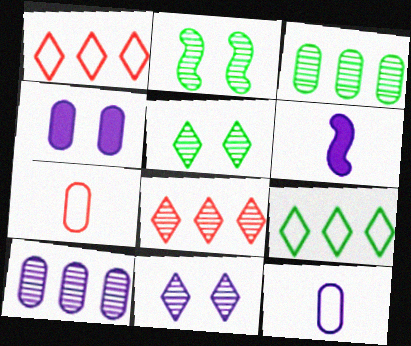[[3, 4, 7], 
[4, 10, 12]]